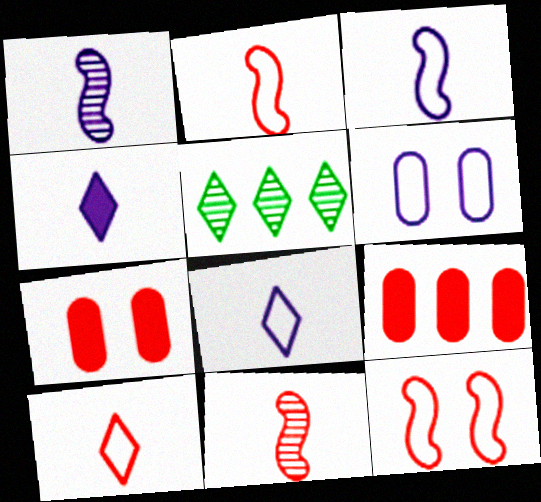[[3, 5, 7]]